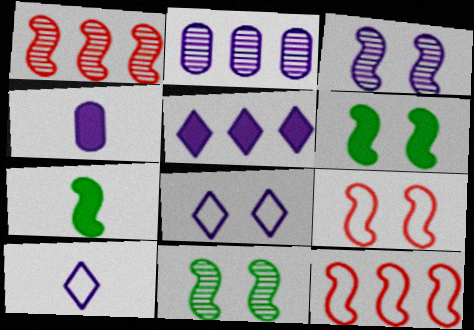[[3, 6, 9], 
[3, 7, 12]]